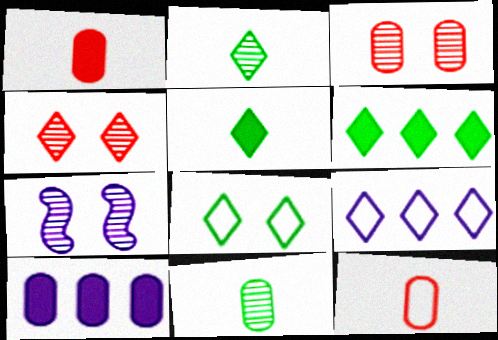[[2, 6, 8], 
[4, 5, 9], 
[6, 7, 12]]